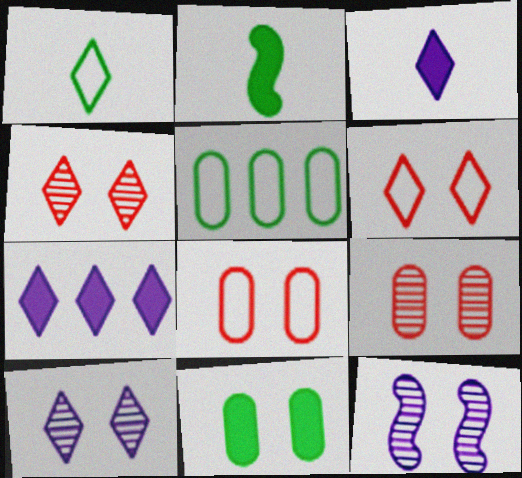[[1, 4, 7], 
[6, 11, 12]]